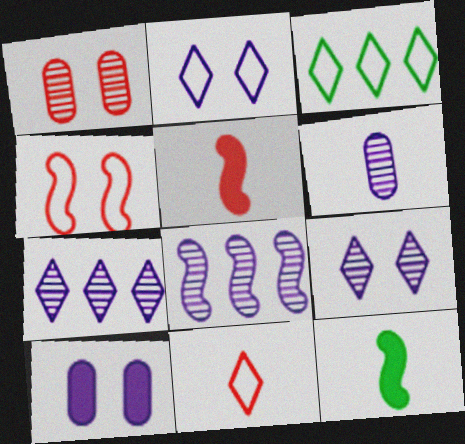[[2, 3, 11], 
[4, 8, 12], 
[6, 8, 9], 
[6, 11, 12]]